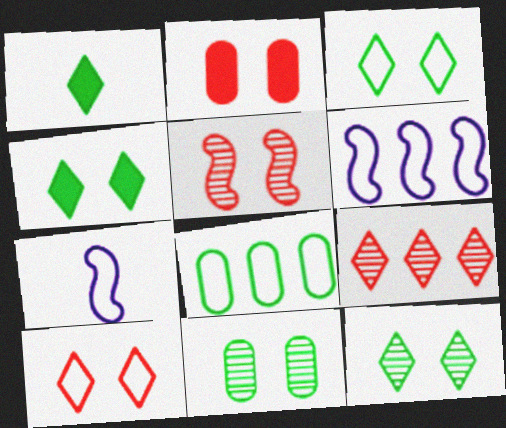[[2, 5, 10], 
[3, 4, 12], 
[7, 8, 10]]